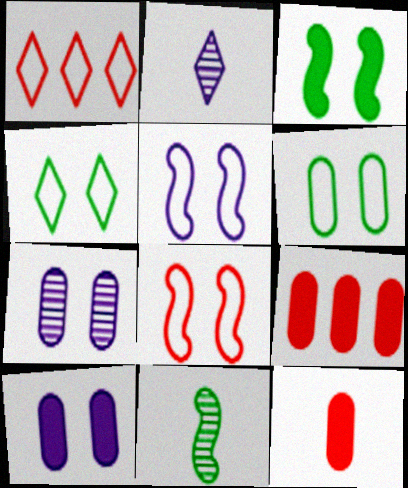[[1, 10, 11]]